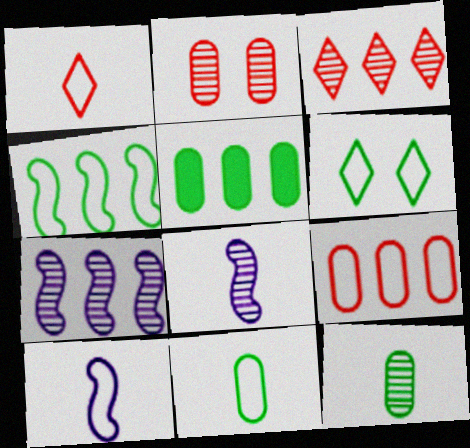[[1, 10, 11], 
[4, 6, 11], 
[6, 9, 10]]